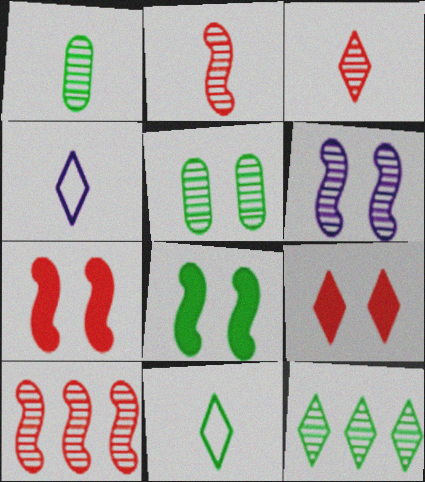[[4, 9, 12]]